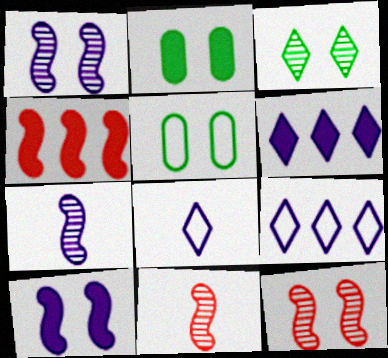[[2, 9, 11], 
[5, 6, 11]]